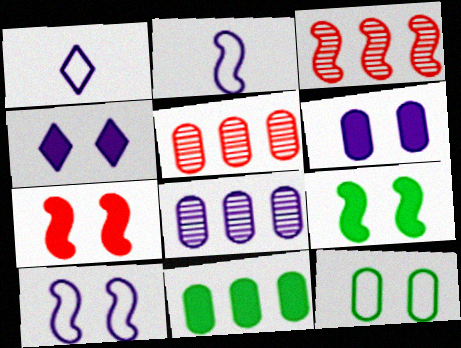[[1, 5, 9], 
[2, 3, 9], 
[2, 4, 8]]